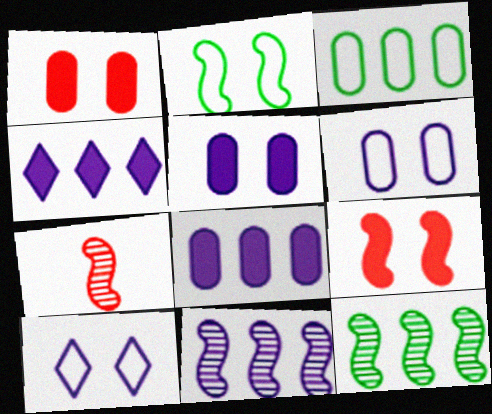[]